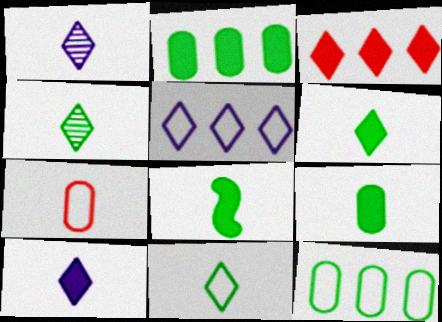[[1, 7, 8], 
[4, 6, 11], 
[6, 8, 9]]